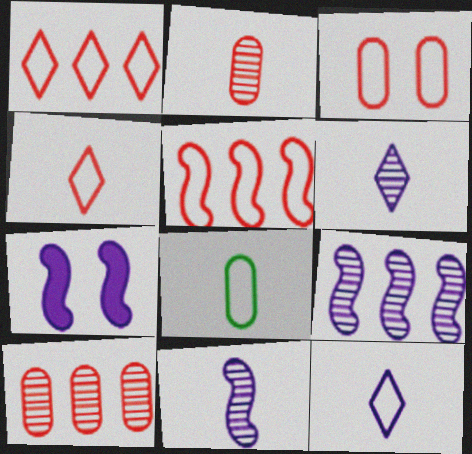[[3, 4, 5]]